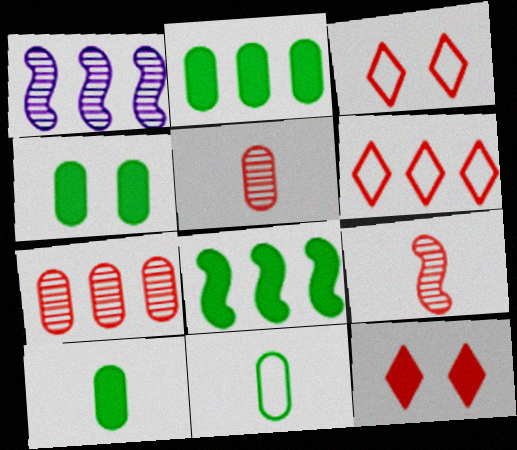[[1, 2, 6], 
[1, 3, 10], 
[1, 11, 12], 
[2, 4, 10]]